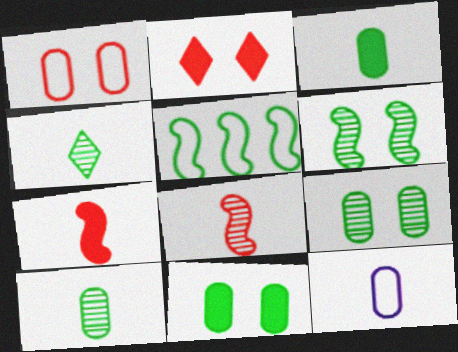[[4, 5, 11], 
[4, 7, 12]]